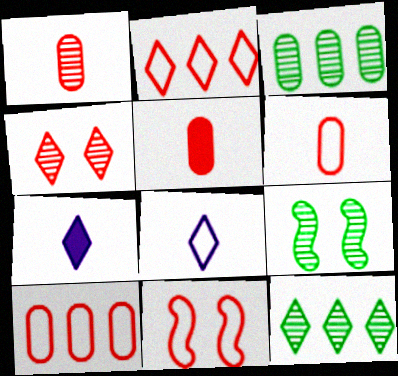[[1, 5, 6], 
[2, 6, 11], 
[3, 7, 11], 
[7, 9, 10]]